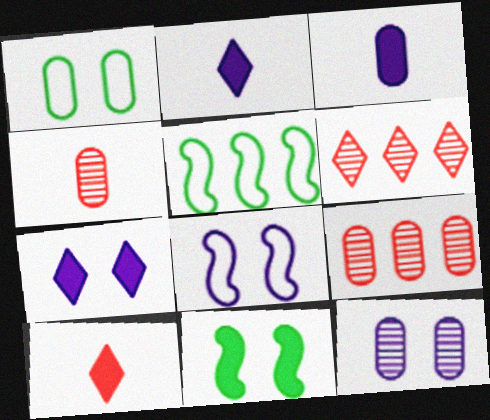[[1, 3, 9], 
[4, 5, 7], 
[5, 10, 12], 
[7, 8, 12]]